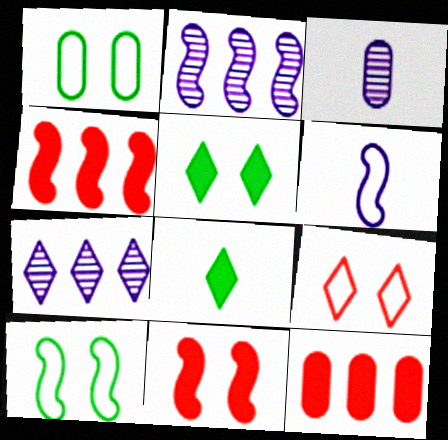[[1, 3, 12], 
[7, 8, 9]]